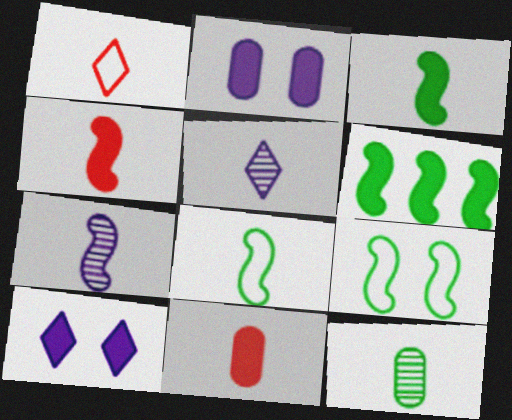[[4, 7, 8], 
[5, 8, 11], 
[6, 10, 11]]